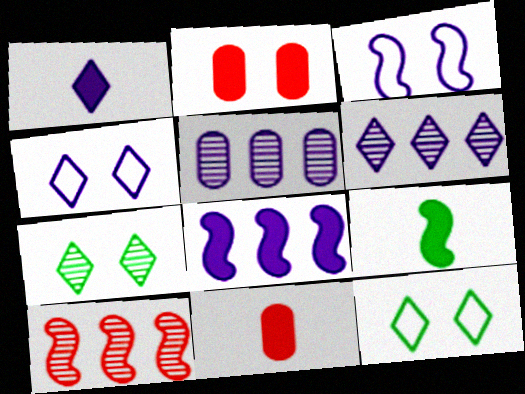[[1, 3, 5], 
[1, 4, 6], 
[1, 9, 11], 
[2, 3, 7], 
[3, 9, 10]]